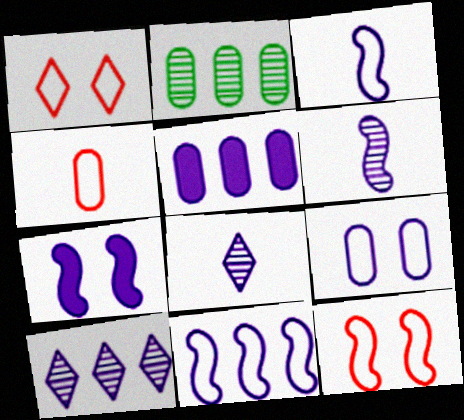[[5, 10, 11], 
[6, 7, 11]]